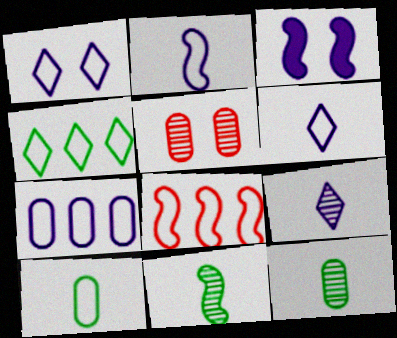[[1, 2, 7], 
[1, 8, 10], 
[3, 7, 9], 
[3, 8, 11], 
[4, 7, 8]]